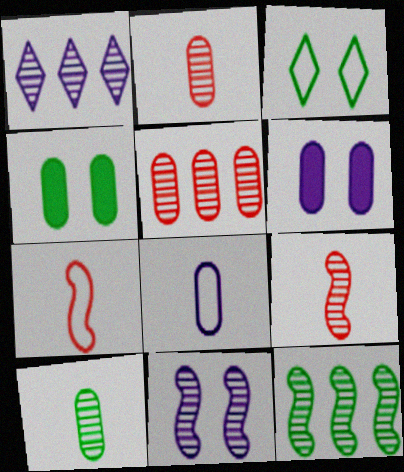[[1, 4, 7], 
[1, 5, 12], 
[4, 5, 8], 
[9, 11, 12]]